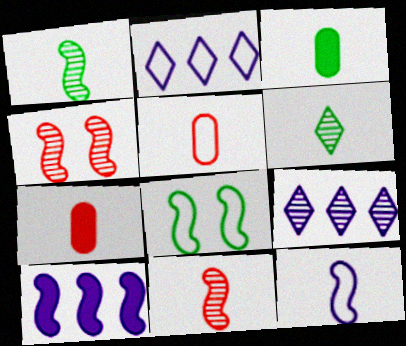[[2, 3, 4], 
[2, 5, 8], 
[6, 7, 12], 
[7, 8, 9], 
[8, 10, 11]]